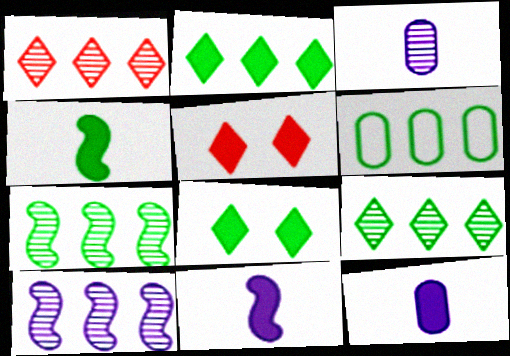[[2, 6, 7]]